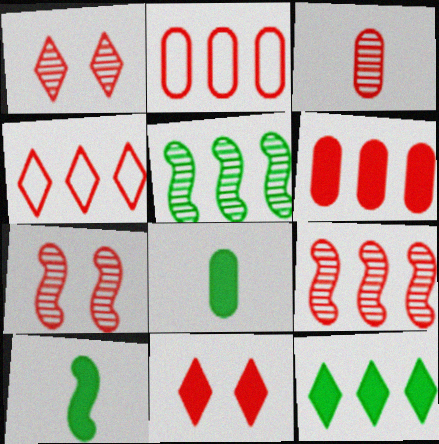[[1, 3, 9], 
[4, 6, 9]]